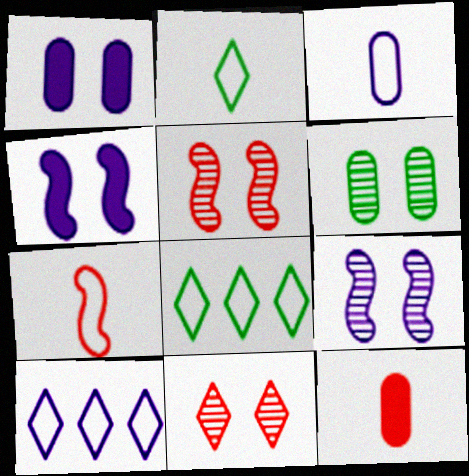[[2, 3, 7], 
[6, 9, 11], 
[8, 9, 12]]